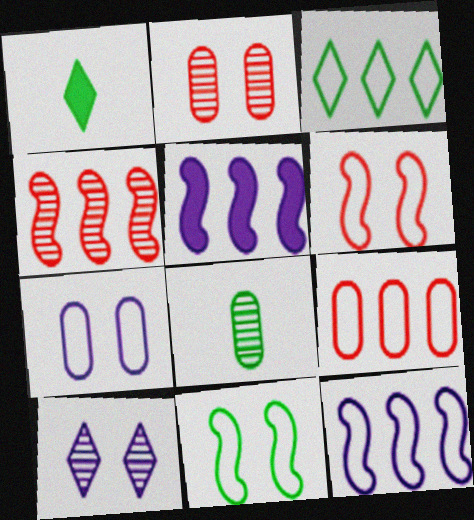[[1, 2, 12], 
[1, 4, 7], 
[3, 9, 12], 
[4, 8, 10]]